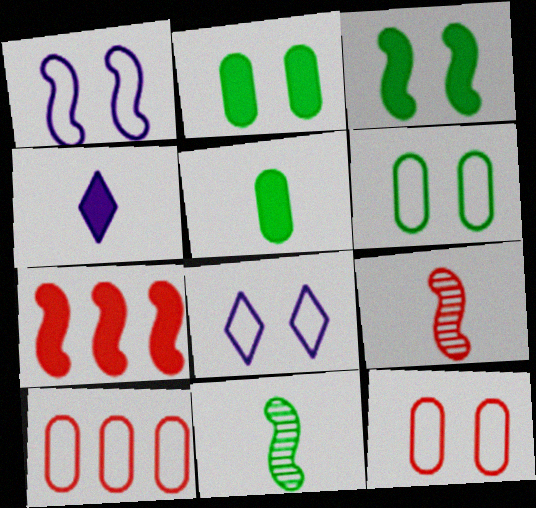[[1, 7, 11], 
[2, 4, 7]]